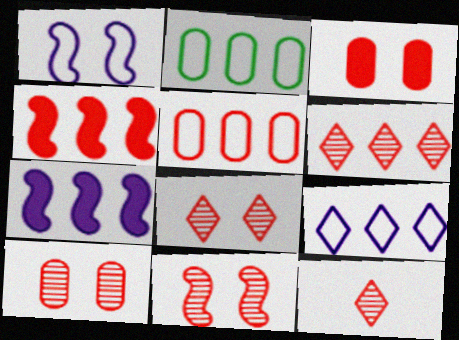[[2, 6, 7], 
[4, 5, 6], 
[6, 8, 12], 
[8, 10, 11]]